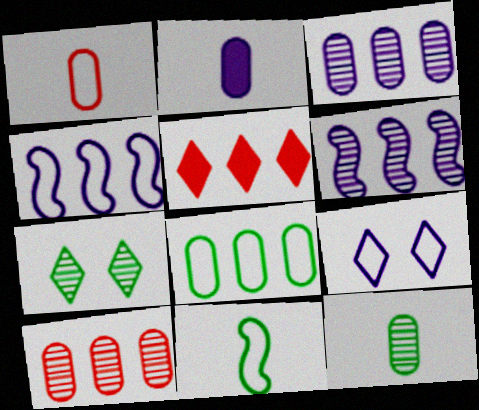[[1, 2, 12], 
[2, 6, 9], 
[5, 6, 8]]